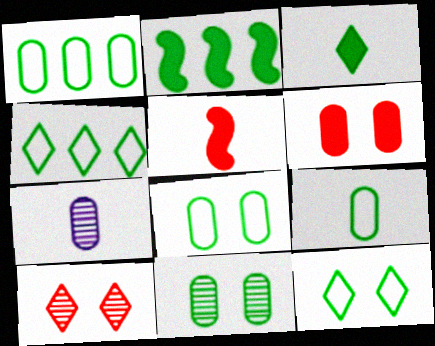[[1, 6, 7], 
[1, 8, 9]]